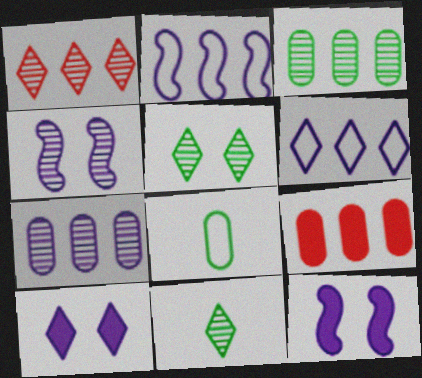[[1, 8, 12]]